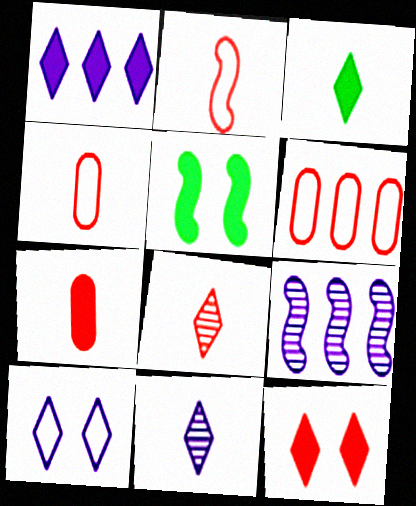[[1, 3, 12], 
[1, 5, 7], 
[1, 10, 11], 
[2, 5, 9], 
[2, 7, 8], 
[5, 6, 11]]